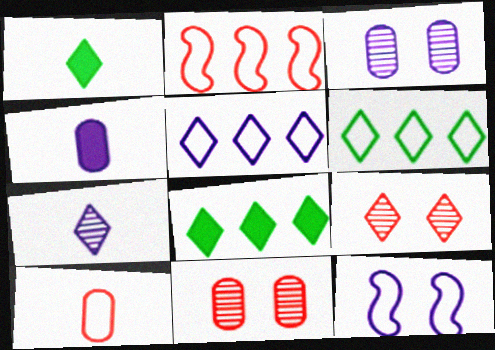[[1, 2, 3], 
[1, 5, 9], 
[6, 10, 12]]